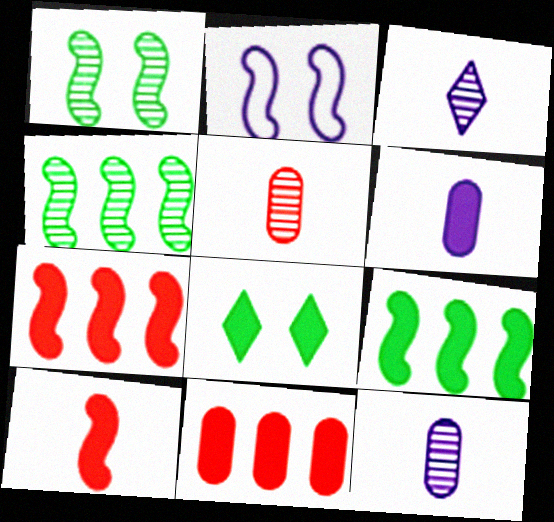[[2, 4, 10], 
[6, 7, 8]]